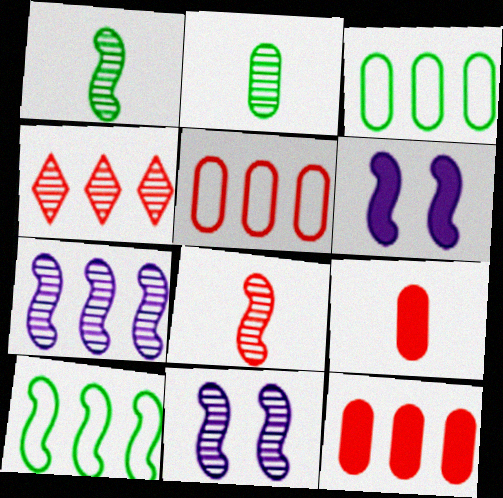[[2, 4, 11], 
[6, 8, 10]]